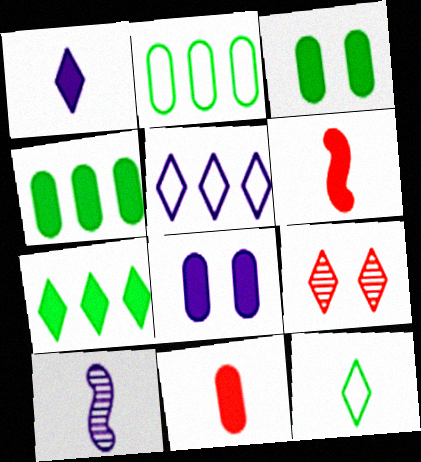[[4, 8, 11], 
[5, 8, 10], 
[6, 7, 8], 
[10, 11, 12]]